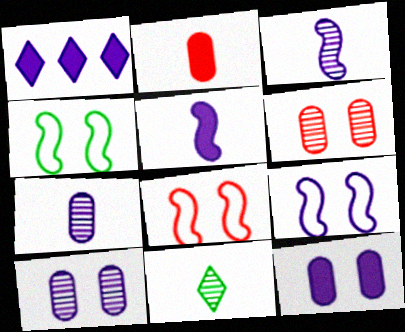[[1, 5, 12], 
[1, 7, 9], 
[4, 8, 9]]